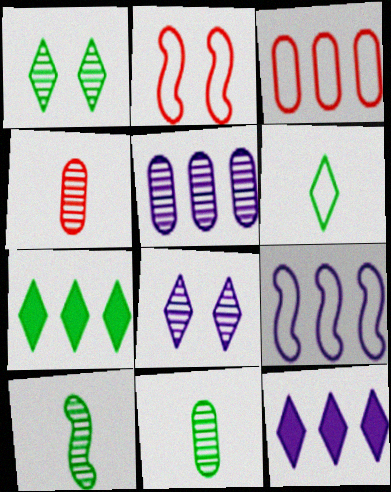[[1, 6, 7], 
[2, 11, 12], 
[5, 9, 12]]